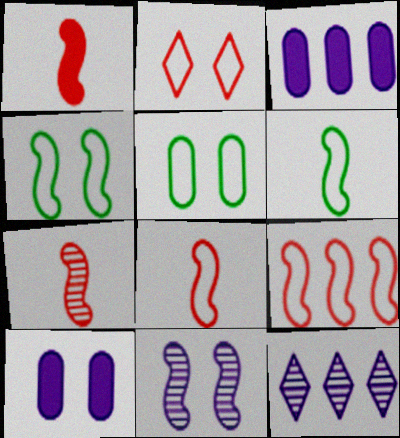[[1, 5, 12], 
[1, 7, 8]]